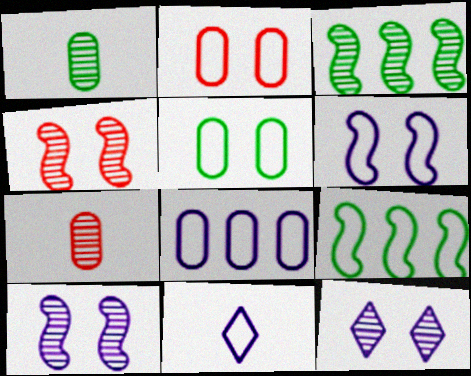[[2, 9, 11], 
[3, 7, 12], 
[6, 8, 11]]